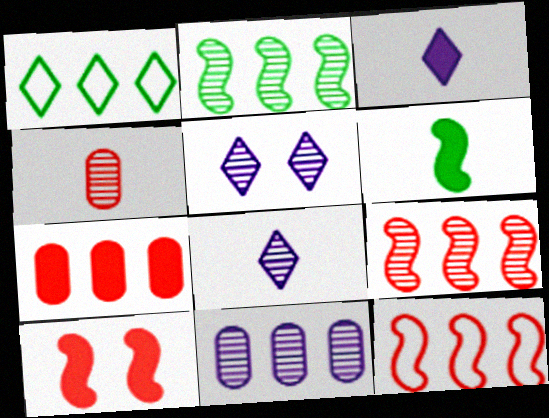[[2, 4, 5]]